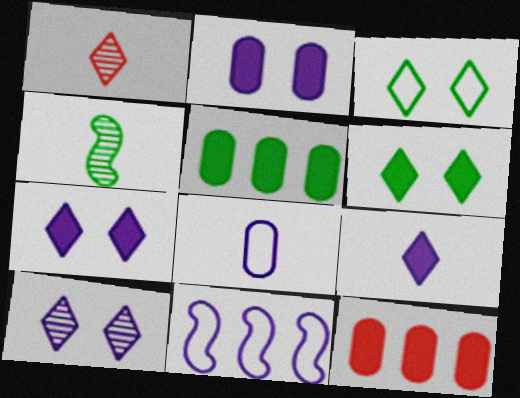[[3, 4, 5]]